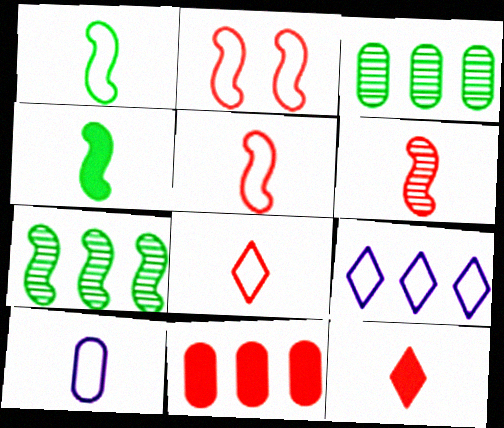[[1, 8, 10], 
[7, 9, 11]]